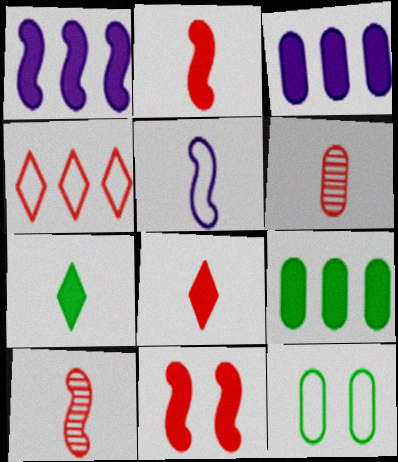[[3, 6, 12], 
[3, 7, 11], 
[4, 5, 12], 
[4, 6, 11], 
[5, 6, 7]]